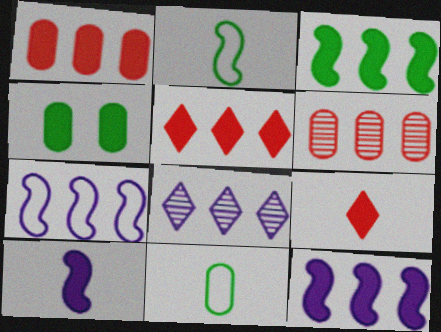[[4, 5, 10], 
[4, 9, 12]]